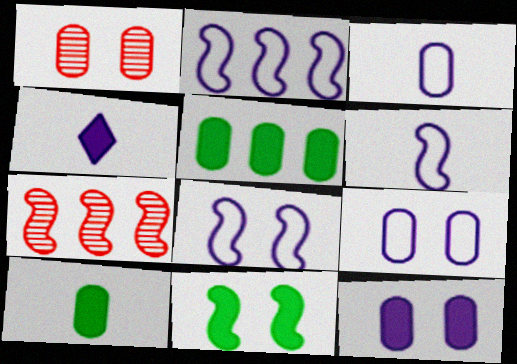[[1, 3, 5], 
[2, 6, 8], 
[6, 7, 11]]